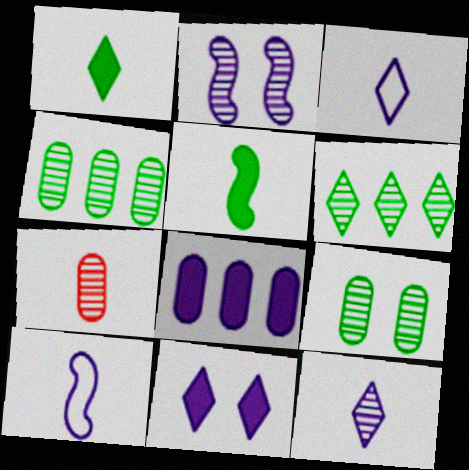[[1, 7, 10], 
[2, 3, 8], 
[2, 6, 7], 
[3, 5, 7]]